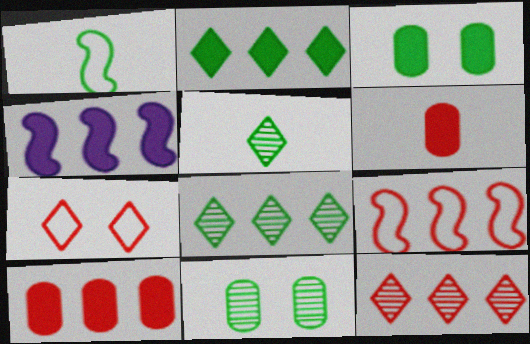[[1, 2, 11], 
[1, 3, 8], 
[2, 4, 10], 
[9, 10, 12]]